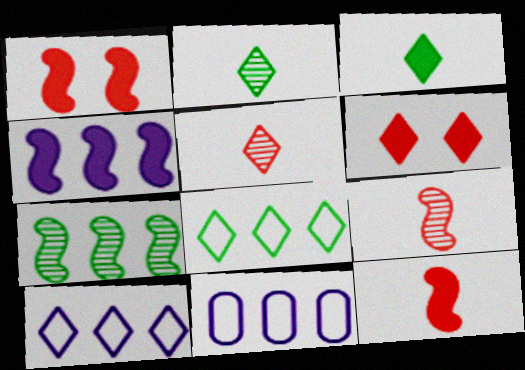[[1, 2, 11], 
[2, 6, 10]]